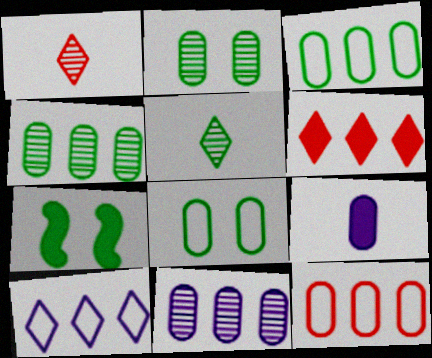[[2, 9, 12], 
[3, 5, 7], 
[6, 7, 9]]